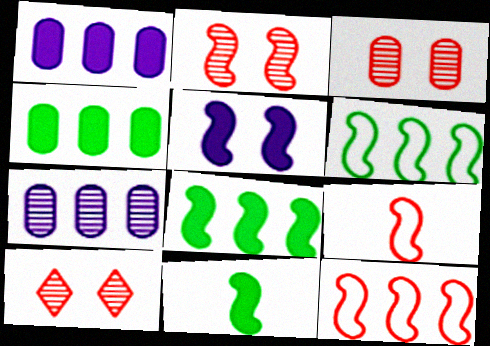[[2, 3, 10]]